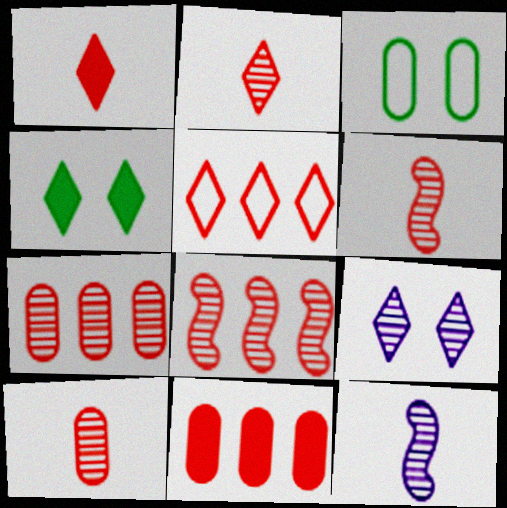[[2, 6, 10], 
[5, 8, 11]]